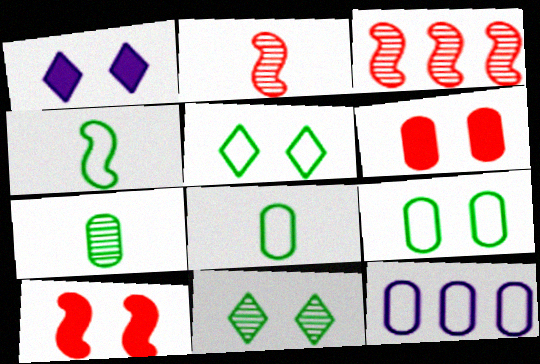[[1, 3, 8], 
[6, 7, 12]]